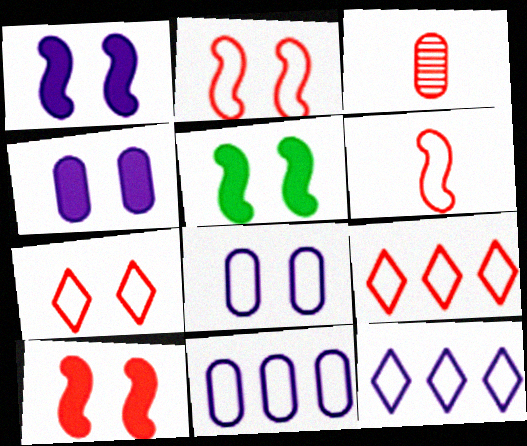[[1, 5, 10], 
[3, 5, 12], 
[3, 9, 10]]